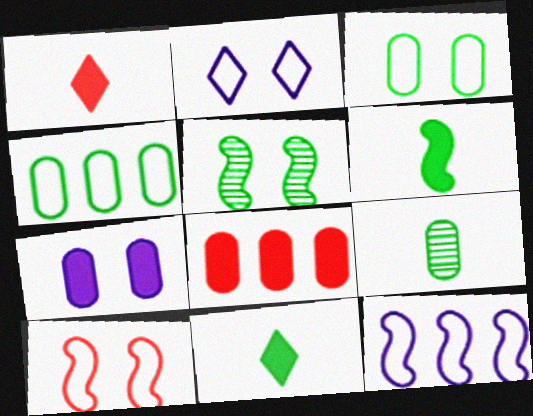[[2, 3, 10], 
[4, 5, 11]]